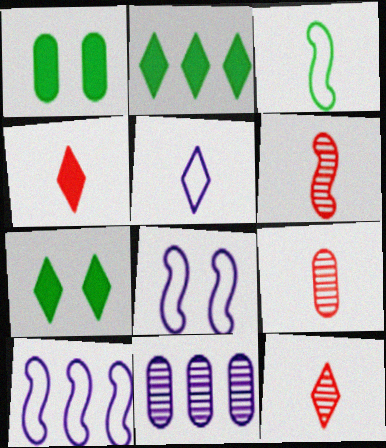[[1, 10, 12], 
[2, 8, 9], 
[6, 9, 12], 
[7, 9, 10]]